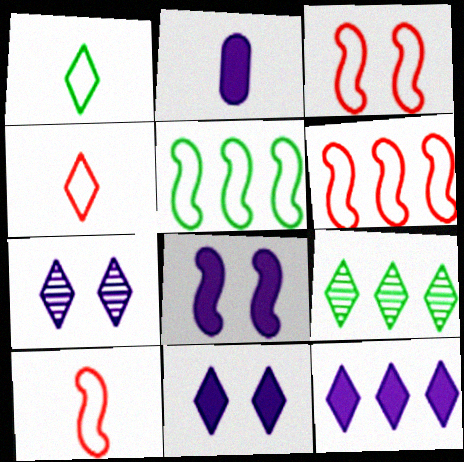[[2, 3, 9], 
[2, 8, 12], 
[3, 6, 10], 
[4, 9, 11]]